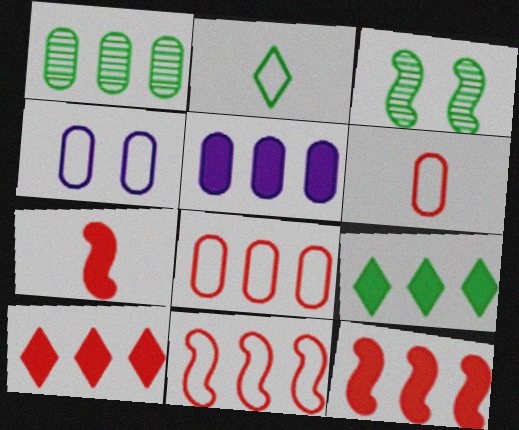[[1, 5, 8], 
[2, 4, 11], 
[5, 9, 12]]